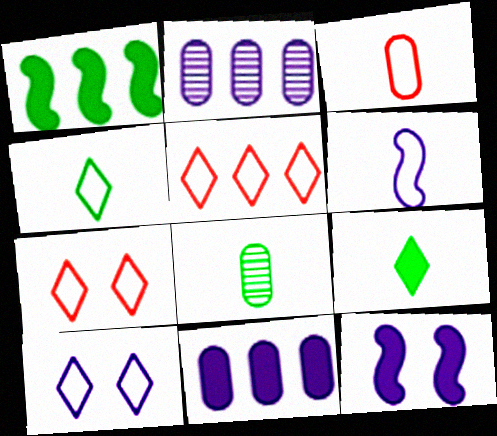[[1, 2, 5], 
[3, 4, 6], 
[4, 5, 10], 
[5, 8, 12]]